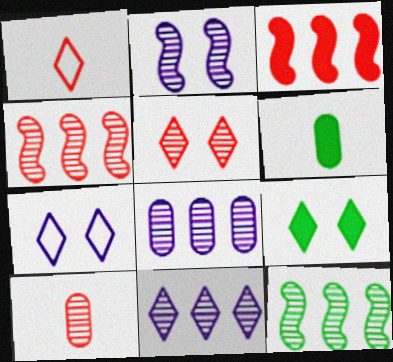[[1, 9, 11], 
[4, 5, 10], 
[4, 6, 7], 
[5, 7, 9]]